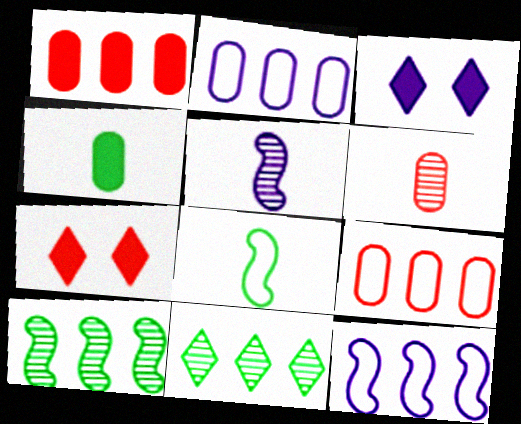[[1, 11, 12], 
[2, 3, 5]]